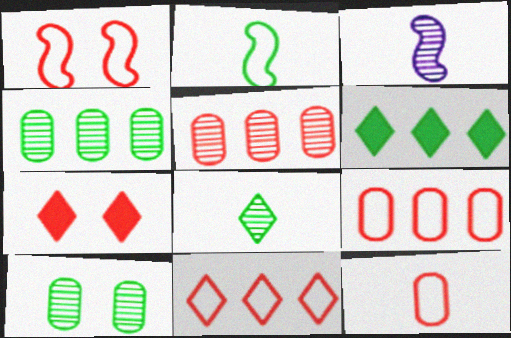[[1, 11, 12], 
[2, 6, 10]]